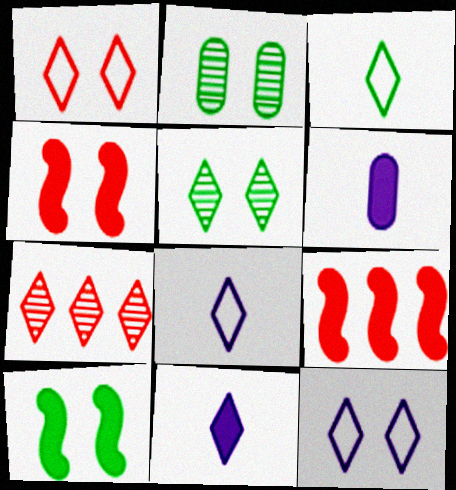[[2, 4, 12], 
[2, 8, 9]]